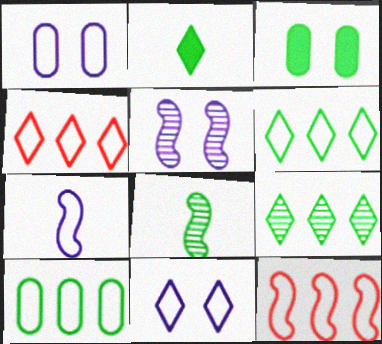[[3, 6, 8]]